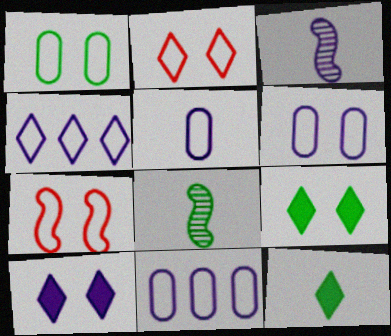[[3, 10, 11], 
[5, 6, 11]]